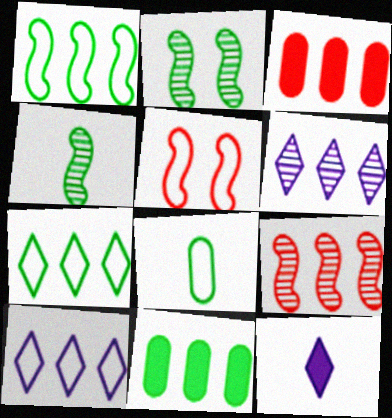[[1, 3, 6], 
[5, 8, 10], 
[9, 10, 11]]